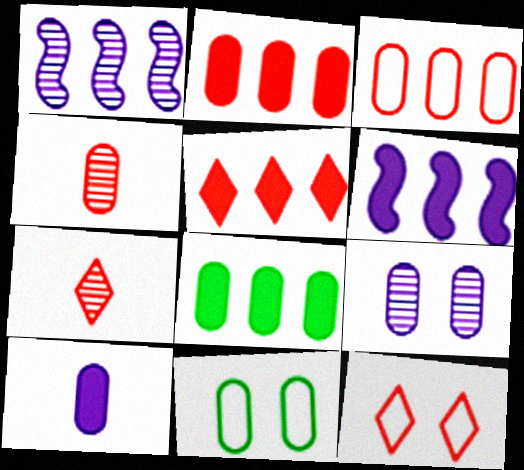[[5, 6, 8], 
[5, 7, 12], 
[6, 7, 11]]